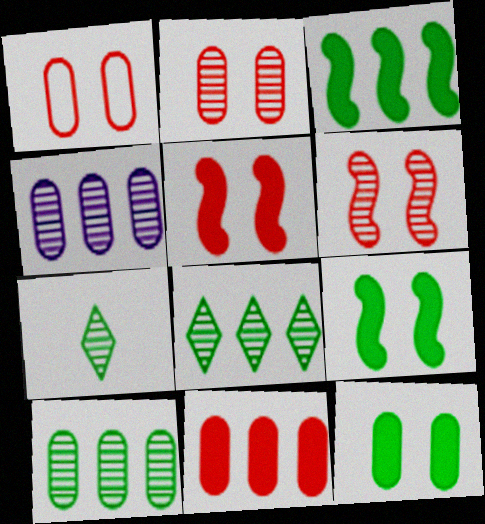[[4, 6, 7]]